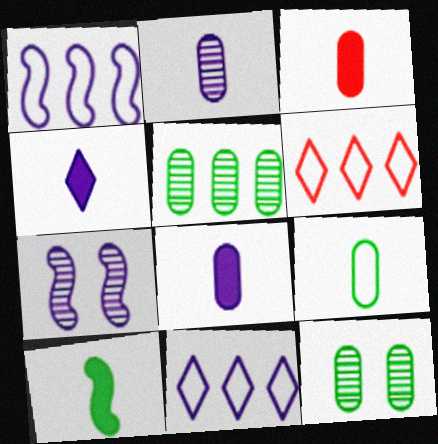[[2, 3, 9], 
[3, 4, 10], 
[7, 8, 11]]